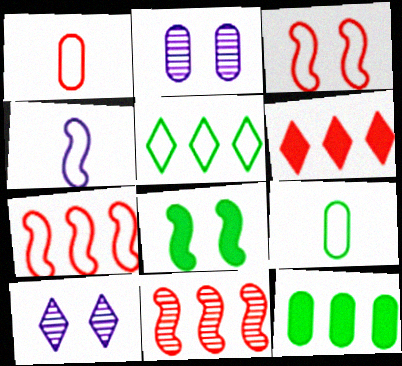[[1, 2, 12], 
[4, 8, 11]]